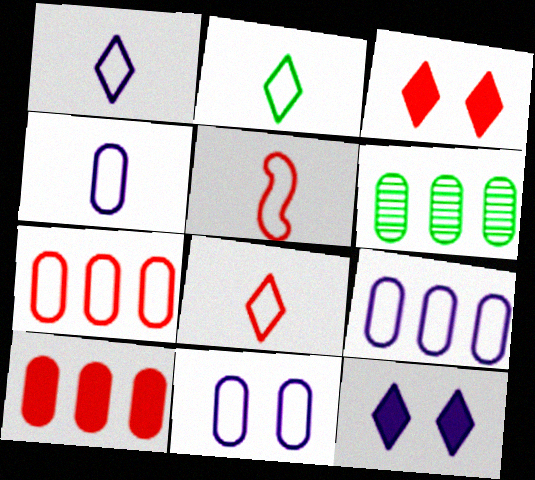[[1, 2, 8], 
[2, 4, 5], 
[4, 9, 11], 
[5, 6, 12], 
[6, 9, 10]]